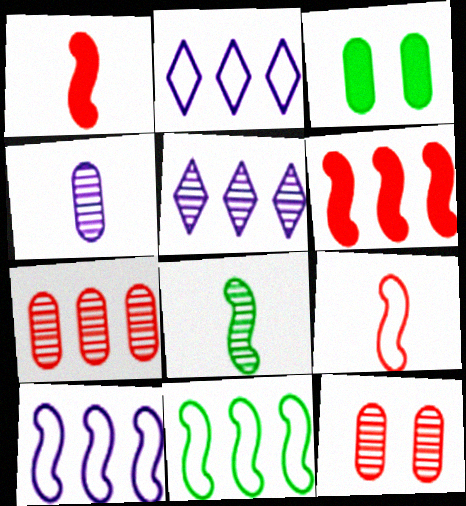[[3, 5, 9], 
[5, 8, 12]]